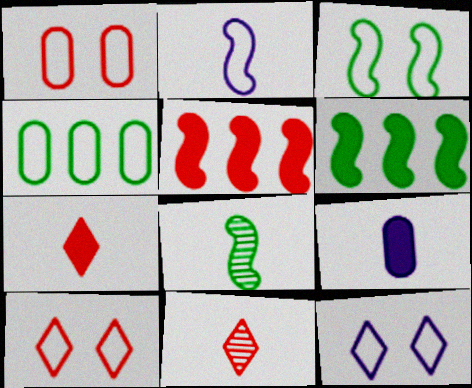[[1, 3, 12], 
[1, 5, 11], 
[2, 4, 10], 
[3, 6, 8]]